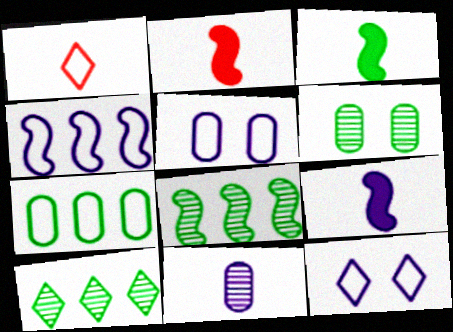[[1, 3, 11], 
[2, 3, 9], 
[2, 5, 10]]